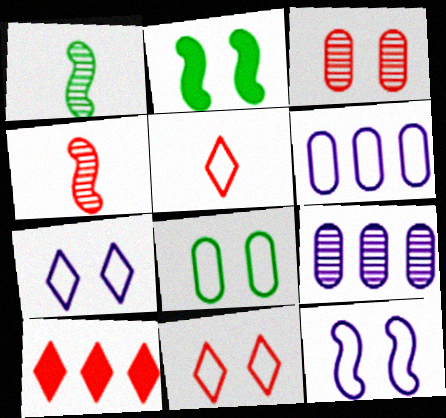[[2, 3, 7], 
[2, 5, 9], 
[8, 11, 12]]